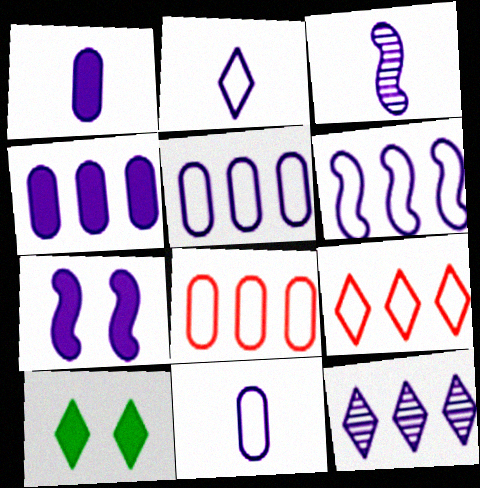[[1, 2, 3], 
[3, 6, 7], 
[3, 8, 10], 
[4, 6, 12], 
[7, 11, 12]]